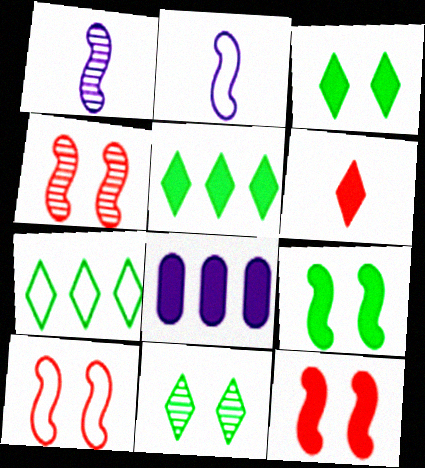[[4, 10, 12], 
[6, 8, 9]]